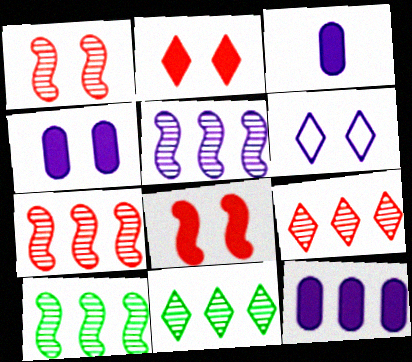[[3, 4, 12], 
[3, 5, 6], 
[5, 7, 10]]